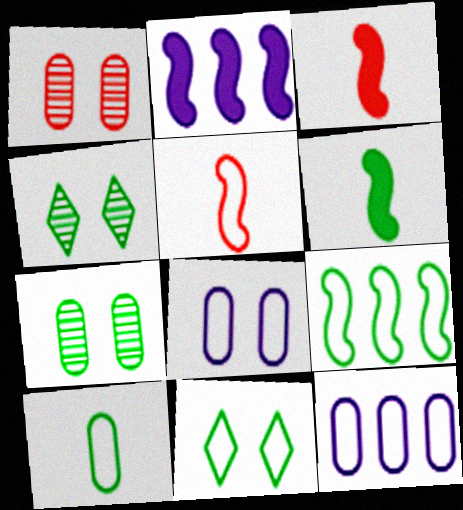[[3, 4, 12], 
[5, 11, 12], 
[9, 10, 11]]